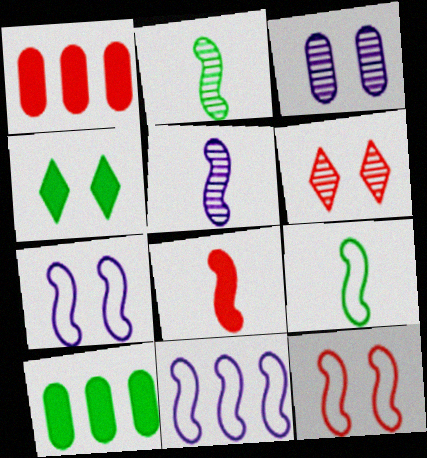[[3, 4, 12], 
[5, 8, 9], 
[9, 11, 12]]